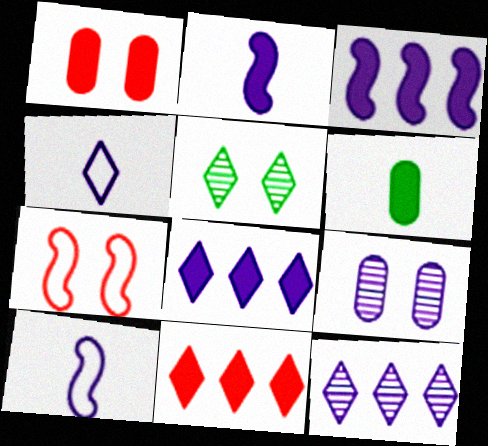[[3, 4, 9], 
[4, 5, 11], 
[6, 7, 12], 
[8, 9, 10]]